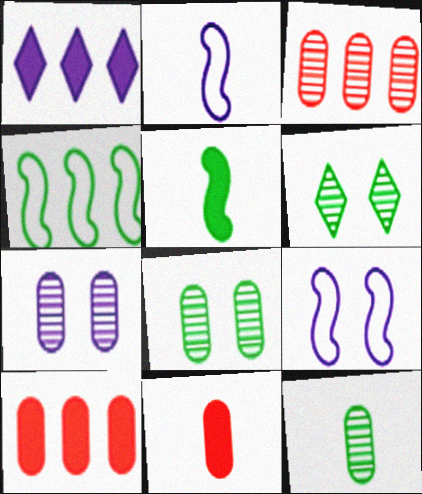[[1, 2, 7], 
[1, 3, 4], 
[2, 6, 10], 
[3, 7, 12]]